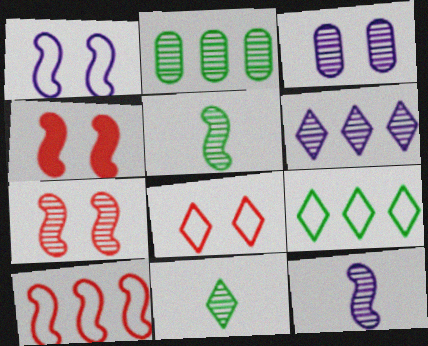[[3, 6, 12]]